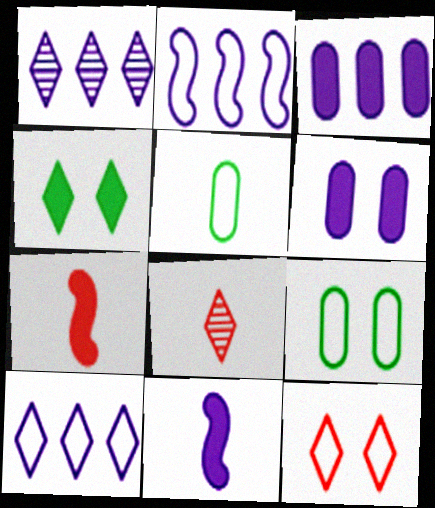[[1, 2, 3], 
[1, 7, 9], 
[2, 5, 12], 
[3, 4, 7], 
[4, 8, 10], 
[5, 8, 11]]